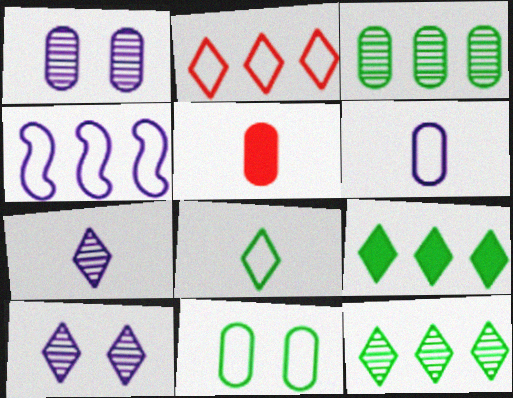[]